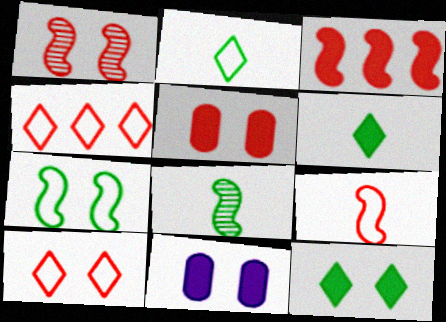[[1, 3, 9], 
[1, 5, 10], 
[3, 6, 11], 
[4, 8, 11]]